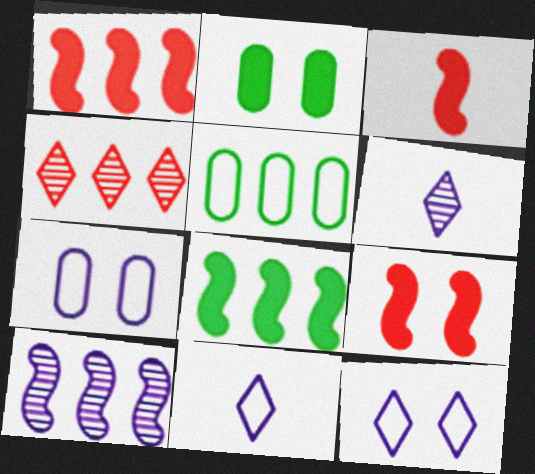[[1, 3, 9], 
[5, 6, 9]]